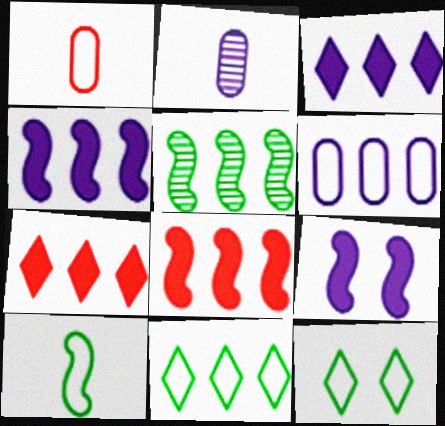[[2, 8, 12], 
[5, 6, 7]]